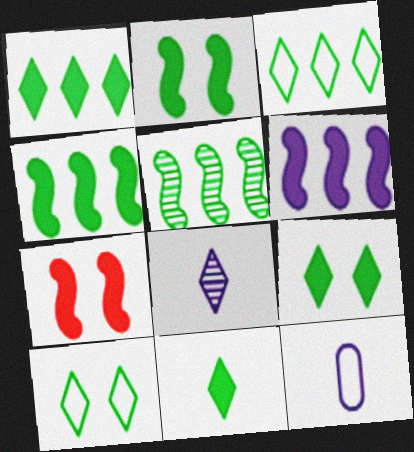[[1, 9, 11]]